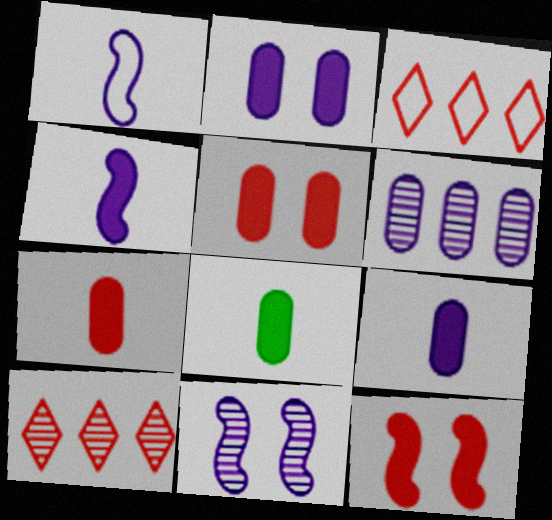[[3, 8, 11], 
[7, 8, 9]]